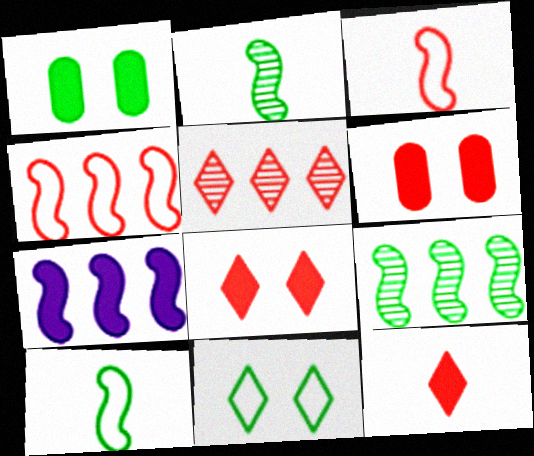[[1, 7, 12], 
[3, 5, 6], 
[4, 7, 9]]